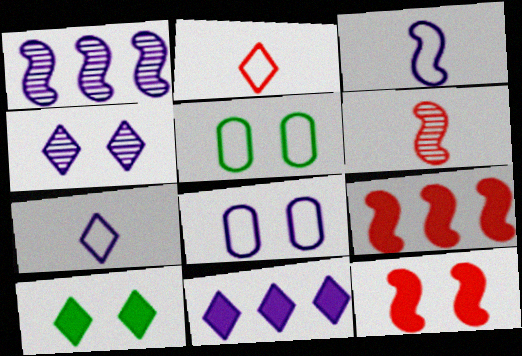[[4, 5, 12], 
[4, 7, 11], 
[5, 6, 11]]